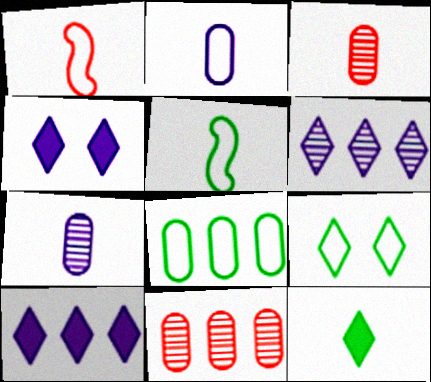[[1, 7, 12], 
[4, 5, 11], 
[5, 8, 9]]